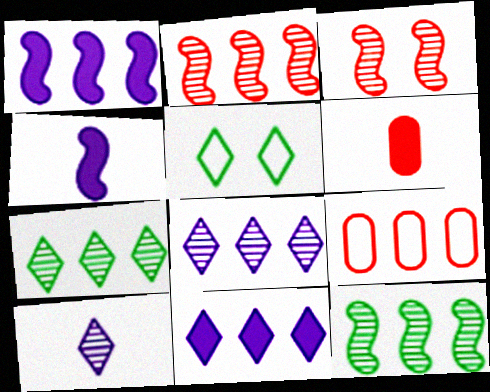[[1, 7, 9], 
[9, 11, 12]]